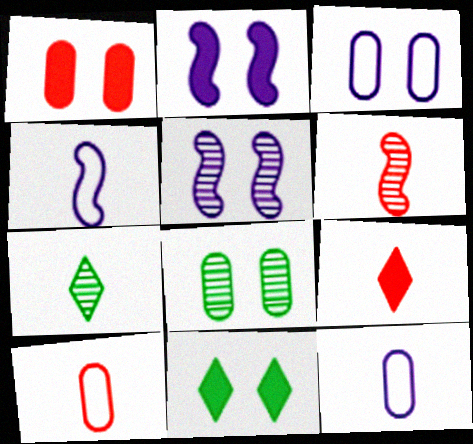[[1, 2, 11], 
[1, 3, 8], 
[6, 9, 10]]